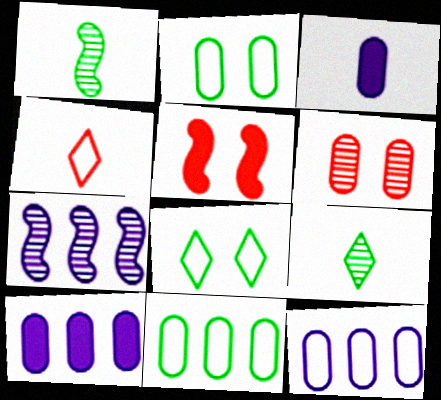[[1, 3, 4], 
[3, 6, 11], 
[5, 9, 12], 
[6, 7, 9]]